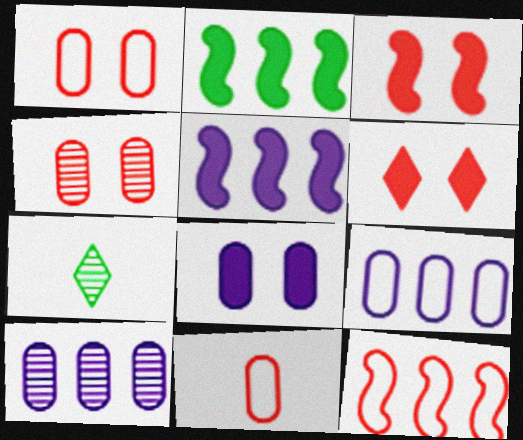[[1, 5, 7], 
[3, 7, 9], 
[7, 8, 12]]